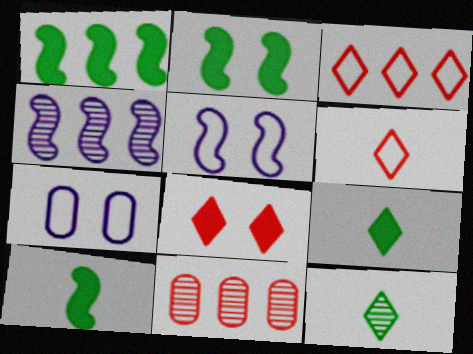[[1, 2, 10], 
[5, 9, 11]]